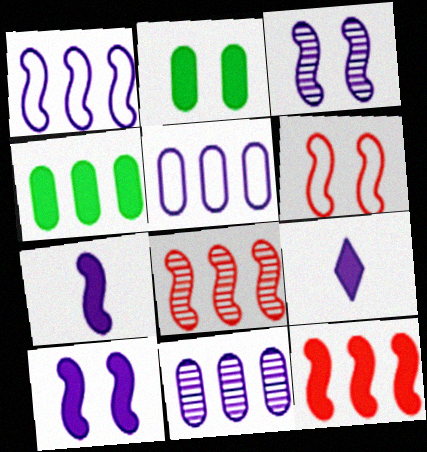[[1, 3, 7], 
[2, 9, 12], 
[3, 5, 9]]